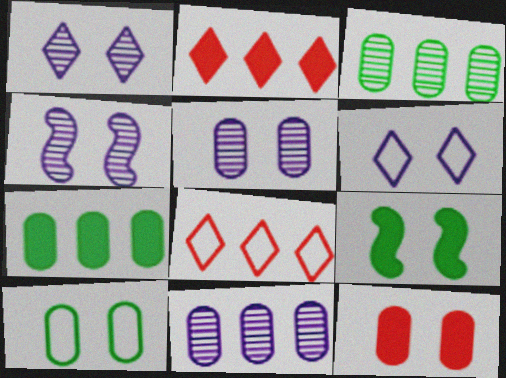[[1, 4, 5], 
[5, 10, 12]]